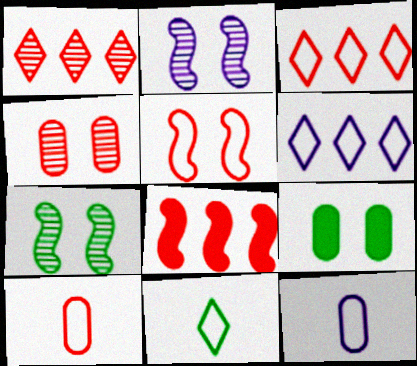[[3, 5, 10]]